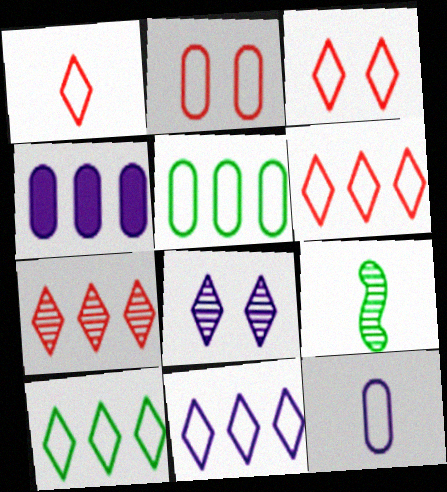[[1, 3, 6], 
[2, 5, 12], 
[3, 4, 9], 
[6, 10, 11]]